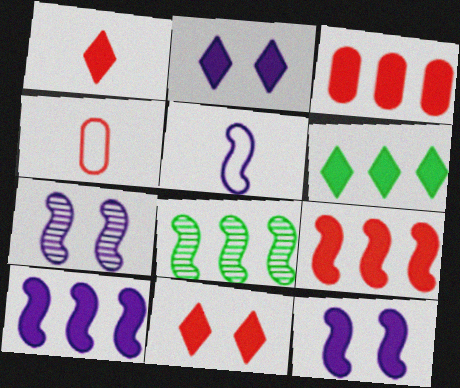[[1, 2, 6], 
[2, 4, 8], 
[3, 6, 10], 
[4, 6, 7], 
[5, 7, 10]]